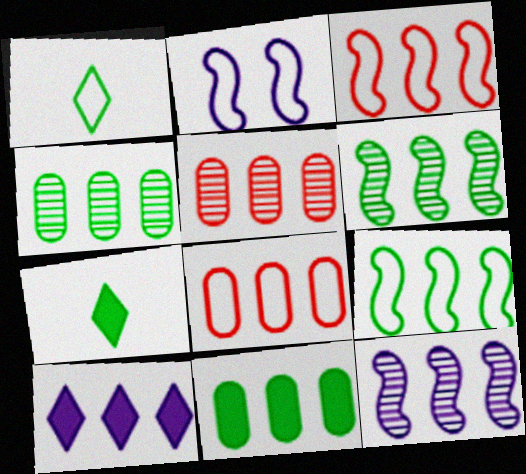[[1, 2, 8], 
[2, 5, 7], 
[3, 4, 10], 
[5, 9, 10], 
[6, 8, 10]]